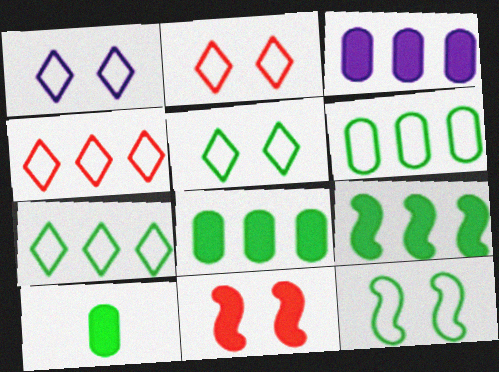[[1, 2, 5]]